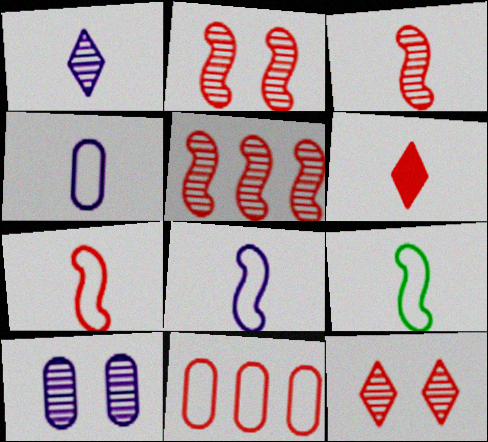[[2, 3, 5], 
[2, 6, 11], 
[7, 8, 9]]